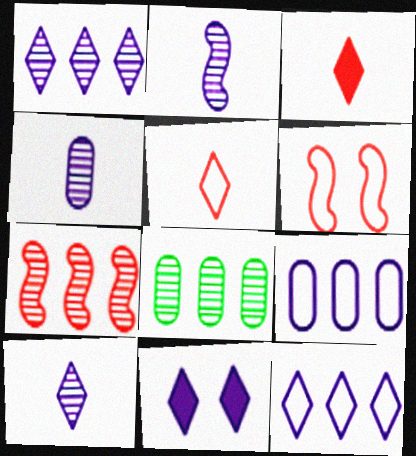[[1, 7, 8], 
[2, 4, 10], 
[2, 9, 11], 
[10, 11, 12]]